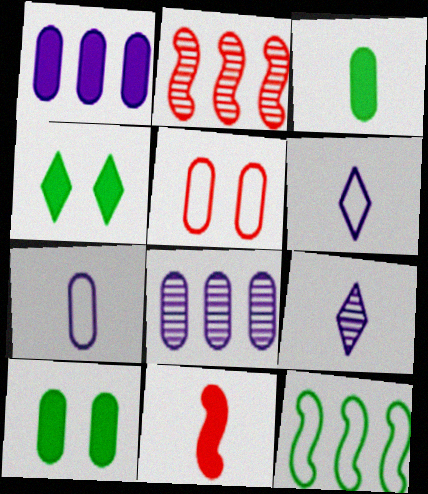[[1, 4, 11], 
[2, 4, 7], 
[2, 6, 10], 
[3, 5, 8], 
[5, 6, 12]]